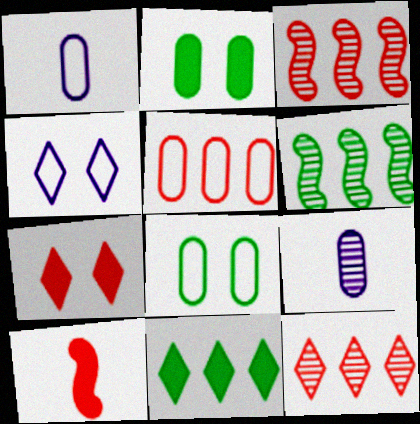[[1, 5, 8], 
[1, 6, 7], 
[2, 5, 9]]